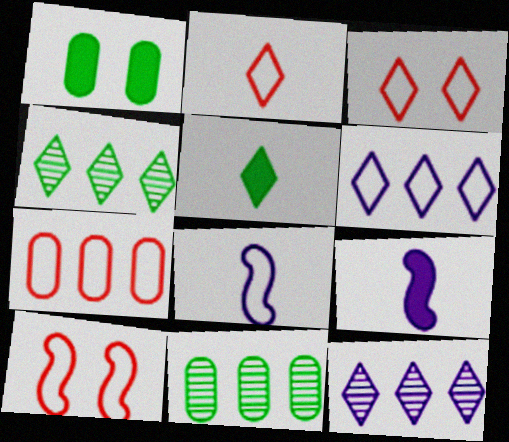[[2, 7, 10], 
[3, 5, 12], 
[3, 9, 11]]